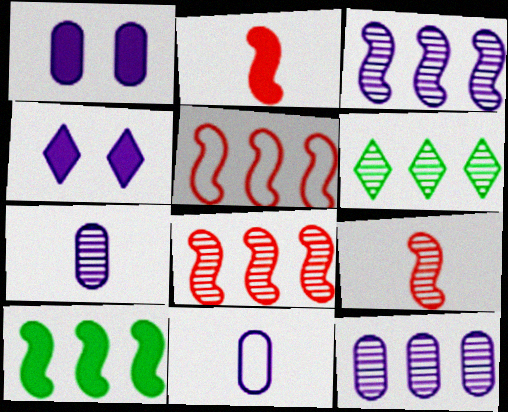[[1, 11, 12], 
[3, 4, 11], 
[3, 5, 10], 
[6, 8, 12]]